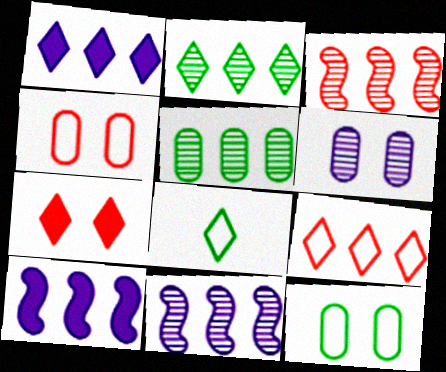[[1, 2, 9], 
[5, 9, 10]]